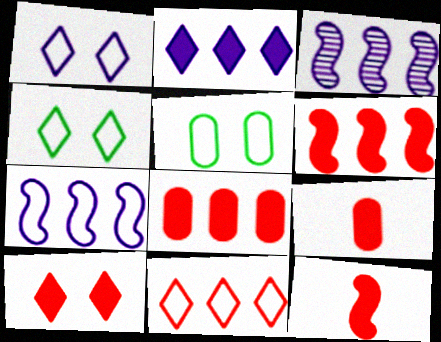[[3, 4, 9], 
[6, 9, 10], 
[8, 10, 12]]